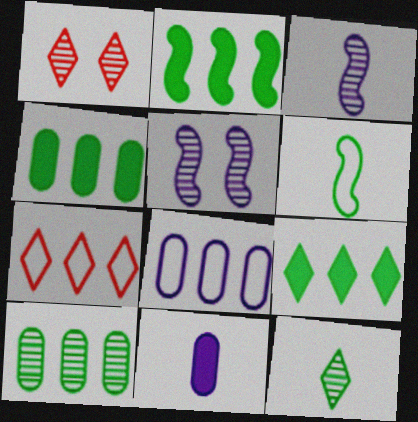[[1, 3, 10], 
[2, 4, 9]]